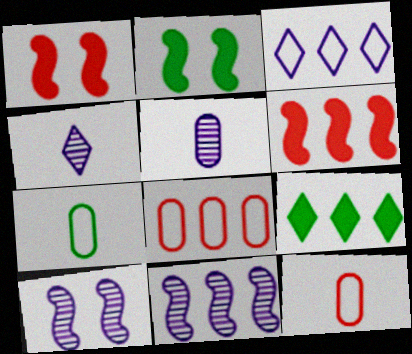[[2, 4, 8], 
[8, 9, 11], 
[9, 10, 12]]